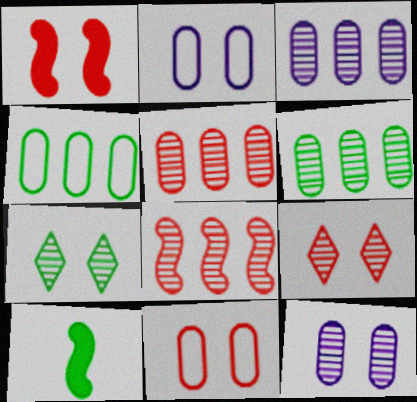[[1, 2, 7], 
[1, 9, 11], 
[3, 5, 6], 
[4, 7, 10]]